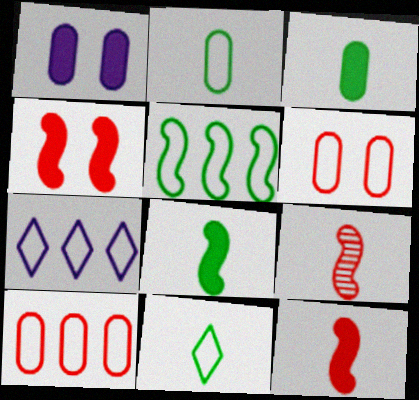[[5, 7, 10]]